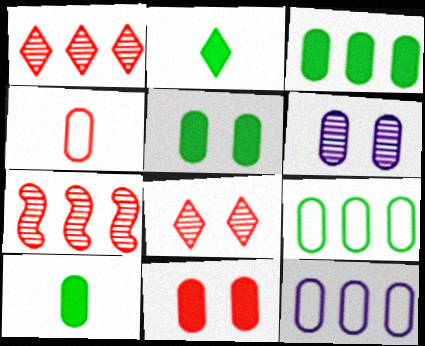[[3, 4, 6], 
[3, 5, 10]]